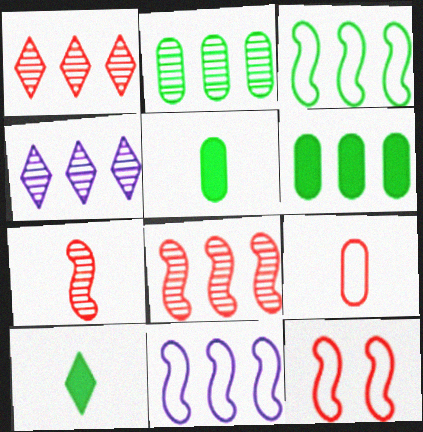[[1, 6, 11], 
[2, 4, 8], 
[4, 5, 12]]